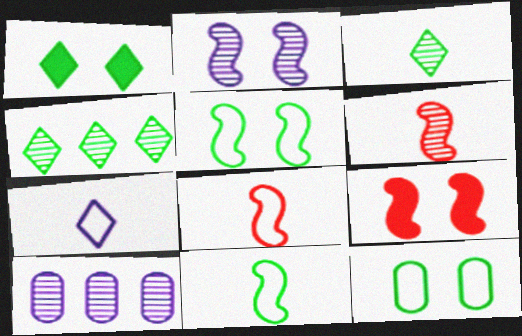[[1, 8, 10], 
[2, 5, 9]]